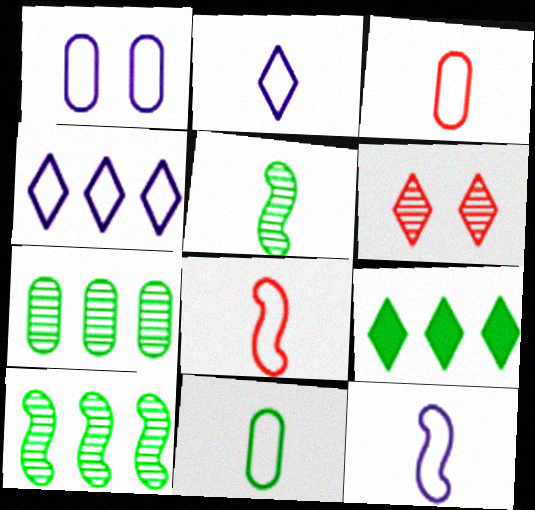[[1, 4, 12], 
[2, 6, 9], 
[2, 8, 11]]